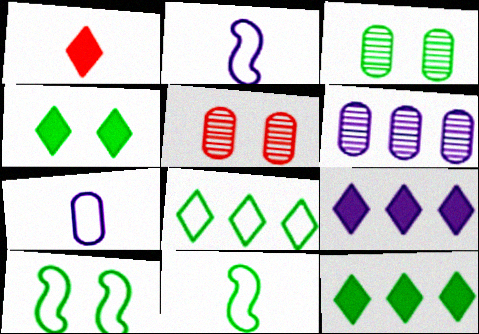[[1, 4, 9], 
[1, 6, 10], 
[2, 5, 12], 
[3, 4, 10], 
[3, 11, 12], 
[5, 9, 11]]